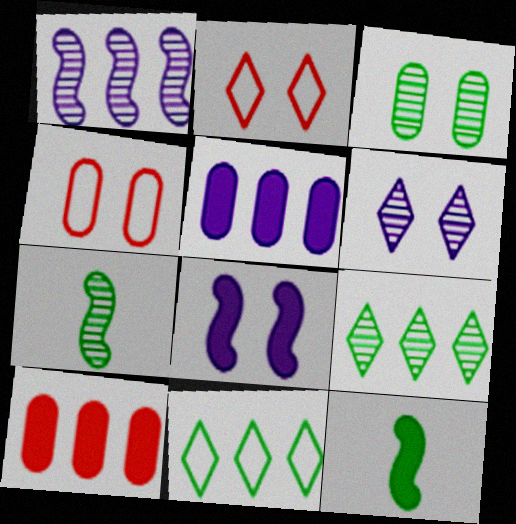[[1, 10, 11], 
[2, 3, 8], 
[2, 5, 7], 
[3, 7, 9], 
[3, 11, 12]]